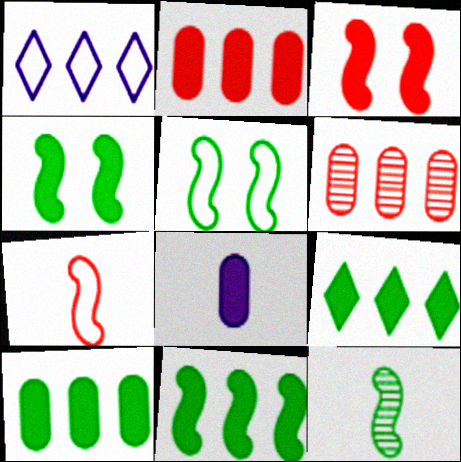[[1, 6, 11], 
[3, 8, 9], 
[5, 11, 12], 
[9, 10, 11]]